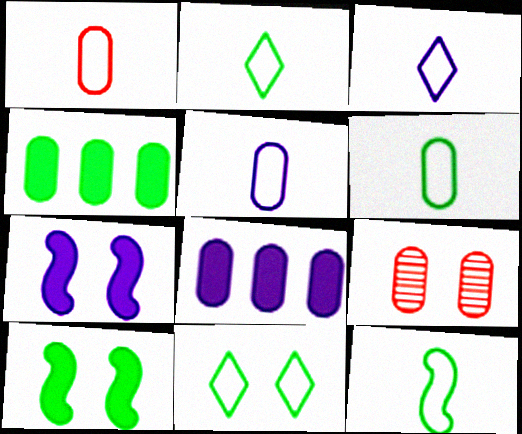[[1, 3, 12], 
[1, 5, 6], 
[2, 6, 12], 
[4, 5, 9], 
[6, 8, 9], 
[7, 9, 11]]